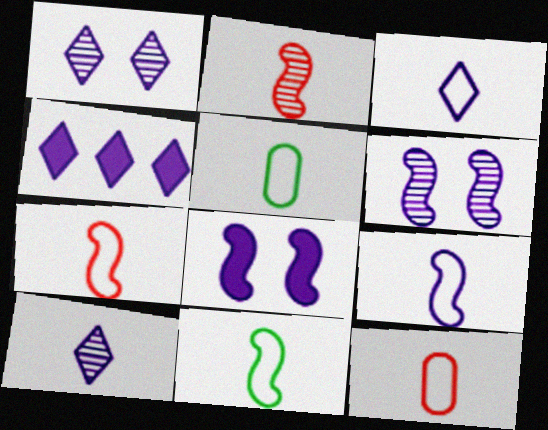[[1, 3, 4], 
[3, 5, 7], 
[3, 11, 12], 
[7, 9, 11]]